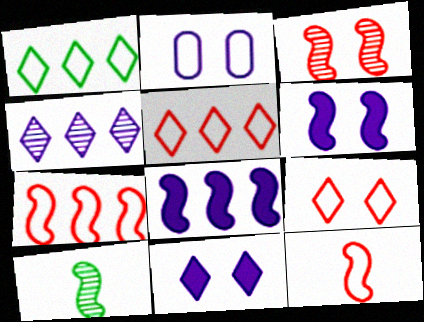[[1, 2, 12], 
[6, 7, 10]]